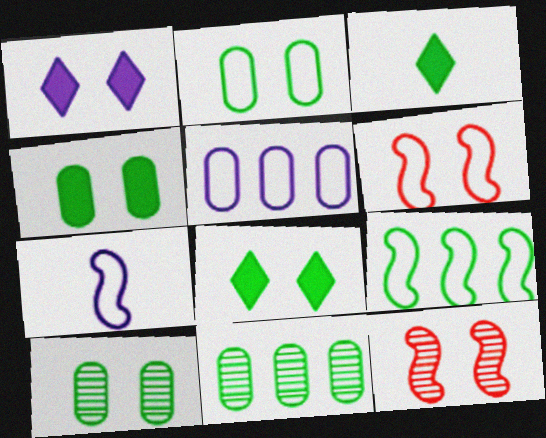[[1, 2, 12], 
[1, 6, 10], 
[2, 4, 10], 
[3, 5, 12], 
[3, 9, 10], 
[6, 7, 9]]